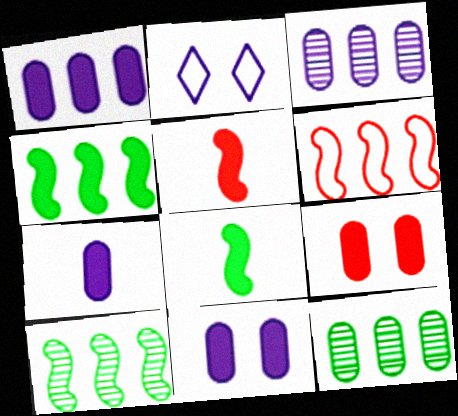[[1, 7, 11], 
[2, 5, 12]]